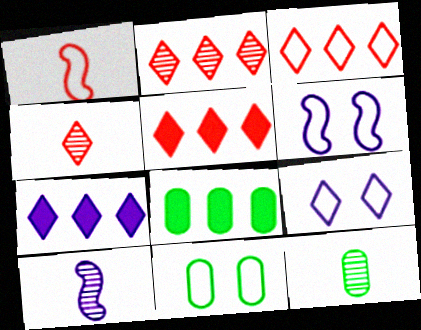[[2, 3, 5], 
[4, 6, 8], 
[4, 10, 12], 
[5, 6, 12], 
[5, 10, 11], 
[8, 11, 12]]